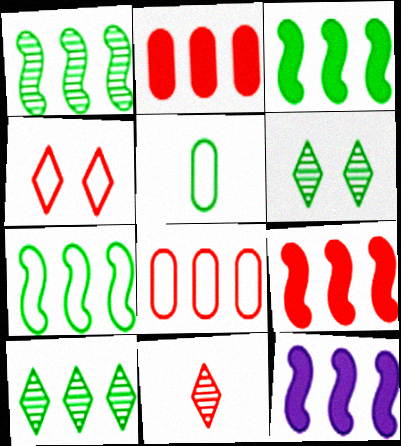[[1, 3, 7], 
[3, 5, 6], 
[3, 9, 12], 
[8, 10, 12]]